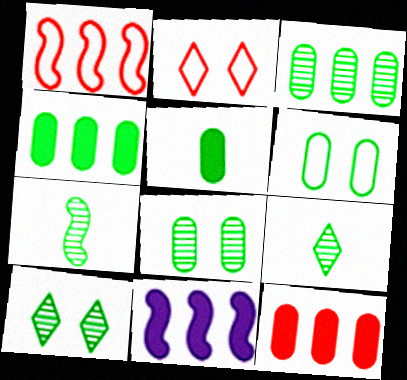[[3, 5, 6], 
[3, 7, 10]]